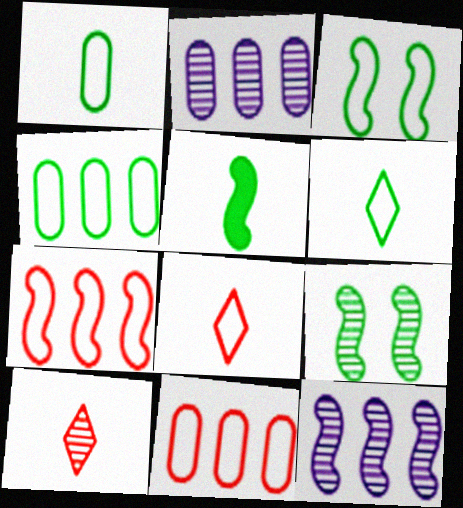[[2, 9, 10], 
[3, 4, 6]]